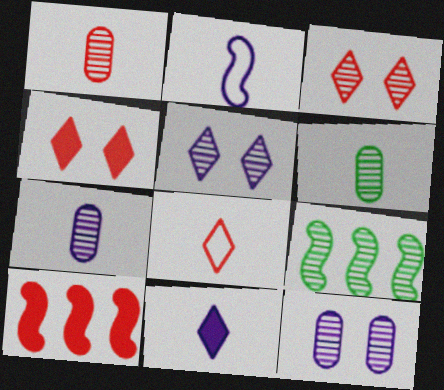[[1, 5, 9], 
[1, 6, 7], 
[2, 7, 11], 
[3, 7, 9]]